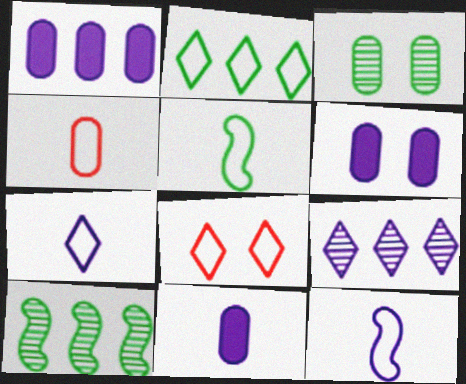[[1, 3, 4], 
[1, 6, 11], 
[2, 7, 8], 
[4, 5, 7], 
[6, 9, 12], 
[8, 10, 11]]